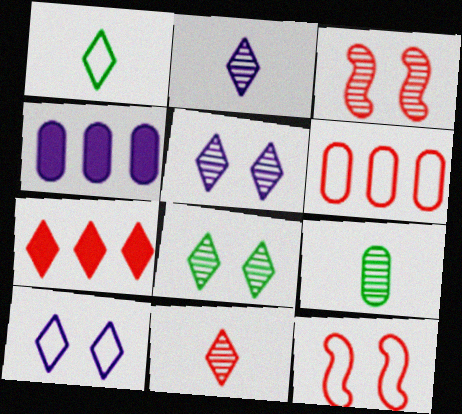[[1, 3, 4], 
[1, 5, 7]]